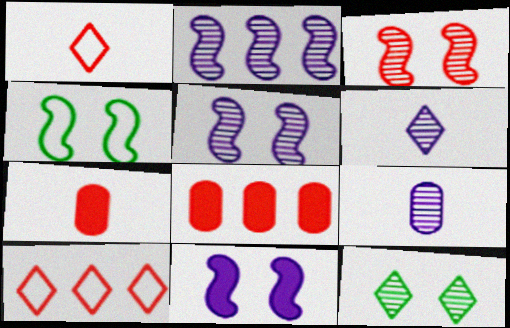[[1, 3, 8], 
[3, 4, 11], 
[3, 7, 10], 
[4, 6, 8]]